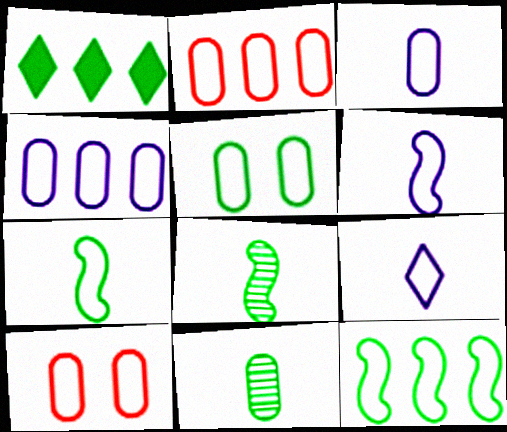[[1, 5, 8], 
[2, 3, 5], 
[3, 6, 9], 
[9, 10, 12]]